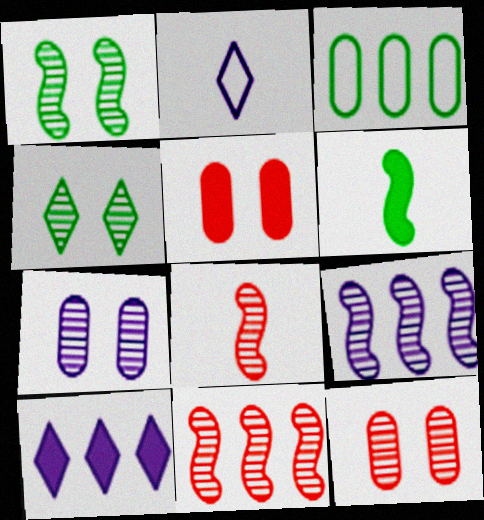[[1, 8, 9], 
[3, 4, 6], 
[3, 10, 11], 
[5, 6, 10]]